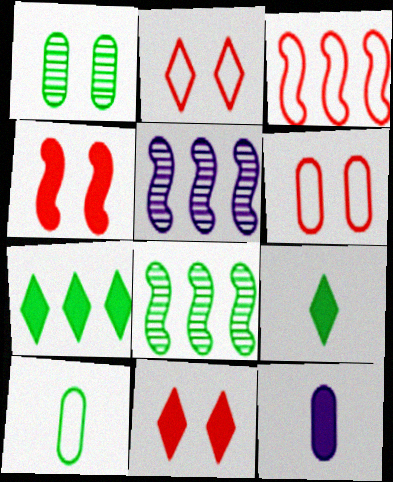[[2, 8, 12], 
[4, 7, 12], 
[5, 6, 9], 
[5, 10, 11]]